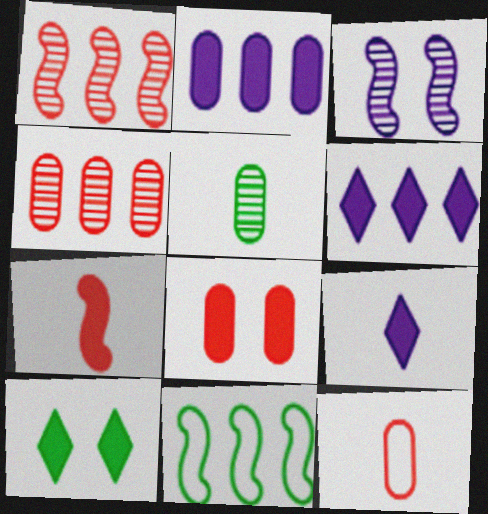[[2, 7, 10], 
[3, 7, 11], 
[4, 6, 11], 
[4, 8, 12], 
[5, 10, 11]]